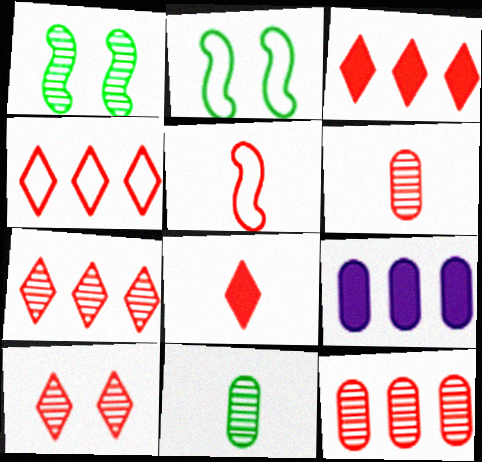[[3, 4, 7], 
[4, 8, 10], 
[5, 6, 8]]